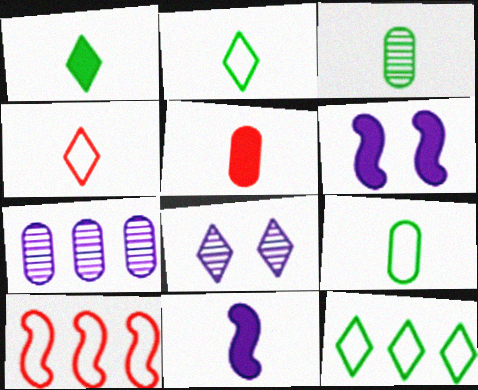[[1, 5, 11], 
[3, 4, 11]]